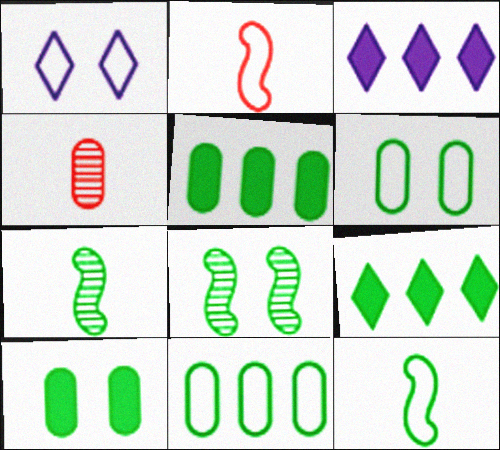[[1, 2, 11], 
[6, 7, 9]]